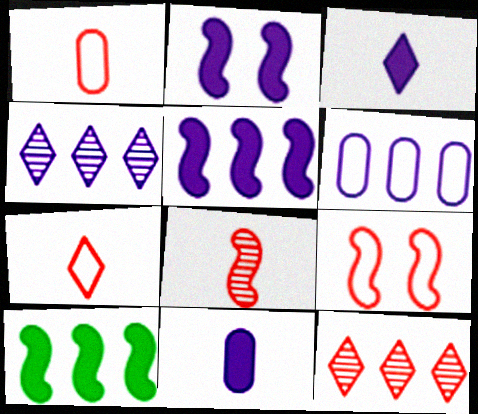[[4, 5, 6], 
[6, 10, 12]]